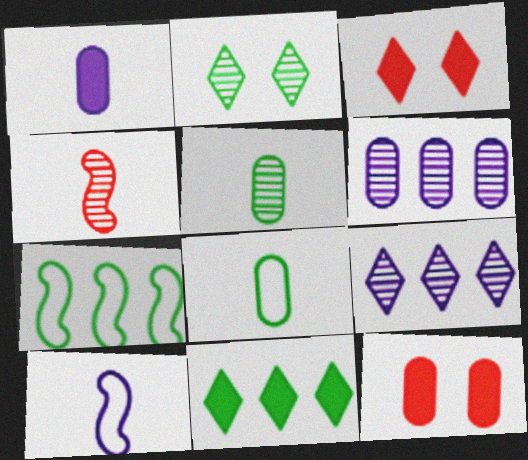[[2, 4, 6], 
[6, 8, 12]]